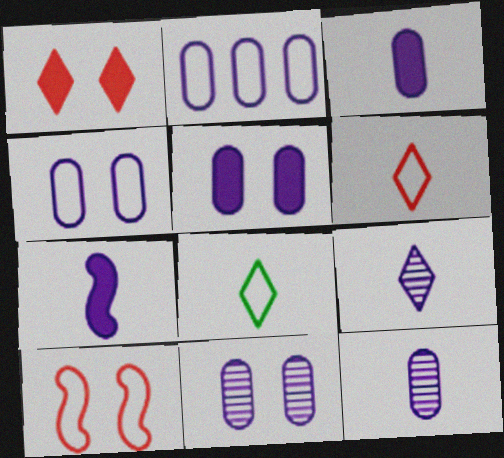[[2, 3, 11], 
[2, 5, 12], 
[2, 8, 10], 
[4, 5, 11]]